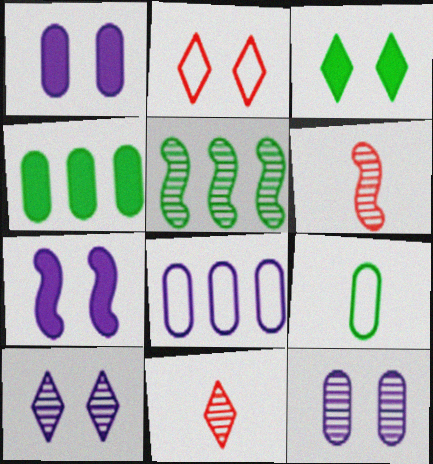[[2, 3, 10], 
[3, 5, 9], 
[3, 6, 8], 
[5, 11, 12]]